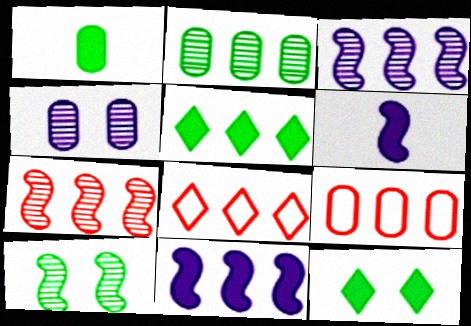[[1, 4, 9], 
[2, 8, 11], 
[3, 5, 9]]